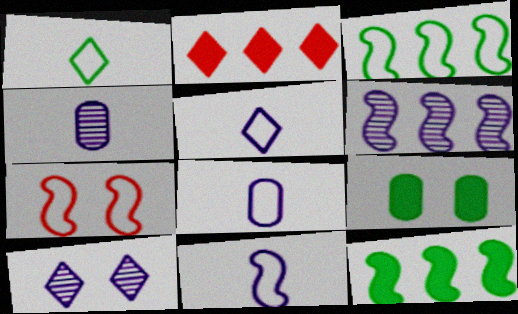[[1, 2, 10], 
[3, 7, 11], 
[4, 6, 10], 
[5, 8, 11], 
[7, 9, 10]]